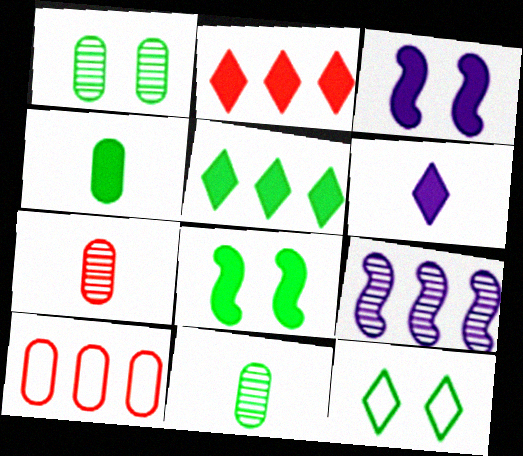[[1, 8, 12], 
[2, 3, 4], 
[4, 5, 8], 
[5, 9, 10]]